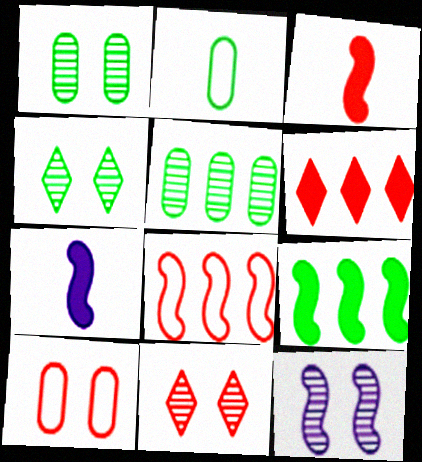[[1, 11, 12], 
[2, 4, 9], 
[2, 6, 12]]